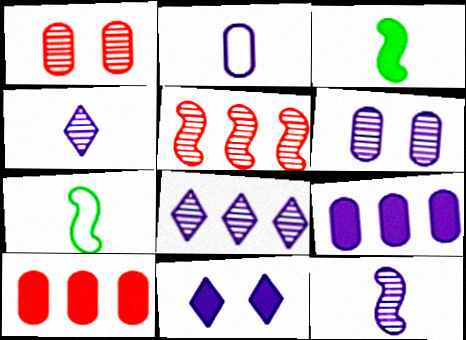[[2, 6, 9], 
[3, 10, 11], 
[6, 8, 12]]